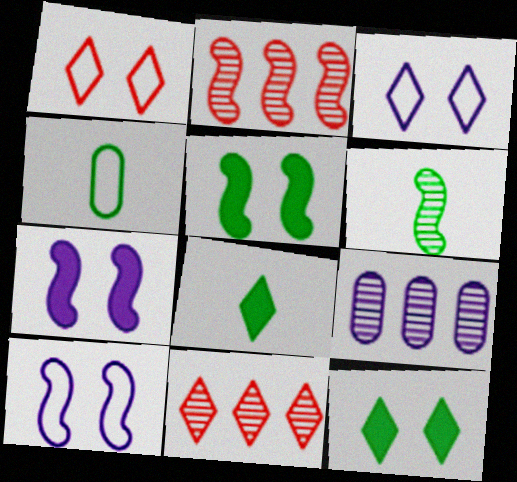[[3, 8, 11], 
[4, 6, 8], 
[4, 7, 11]]